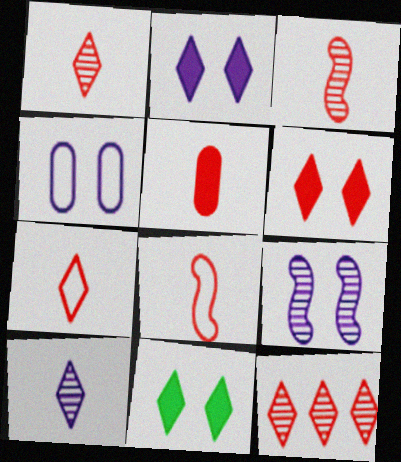[[1, 5, 8], 
[2, 4, 9], 
[2, 6, 11], 
[3, 5, 7], 
[6, 7, 12]]